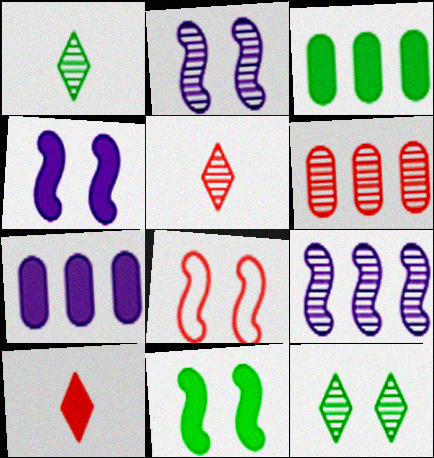[[1, 2, 6], 
[1, 7, 8], 
[2, 8, 11], 
[3, 4, 10], 
[6, 8, 10], 
[7, 10, 11]]